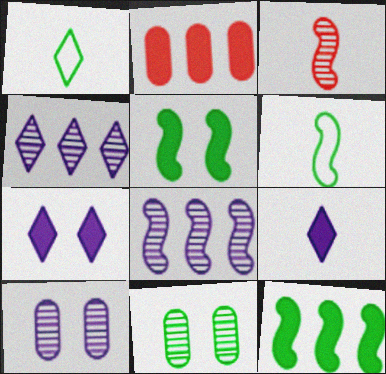[[1, 11, 12], 
[2, 5, 9], 
[3, 4, 11]]